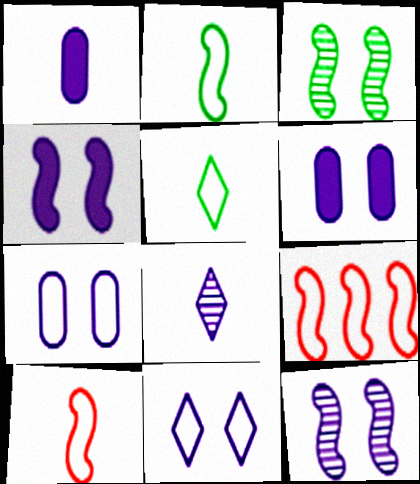[[5, 7, 9], 
[6, 11, 12]]